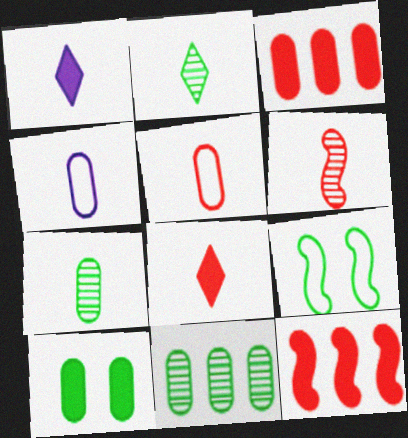[[1, 10, 12], 
[5, 6, 8]]